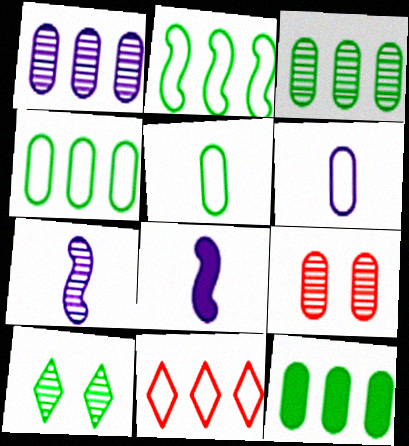[[3, 4, 12], 
[6, 9, 12]]